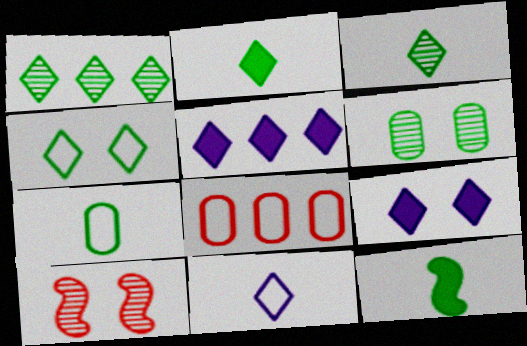[[1, 2, 4], 
[3, 7, 12], 
[5, 7, 10]]